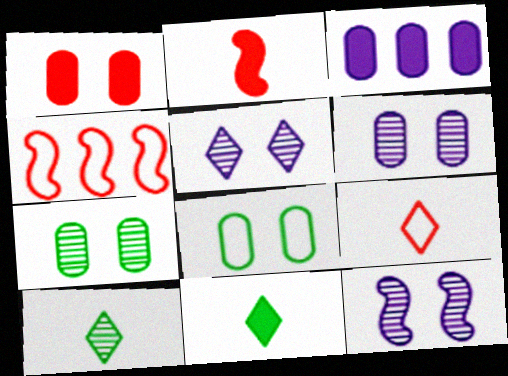[[1, 6, 8], 
[4, 6, 11], 
[5, 6, 12]]